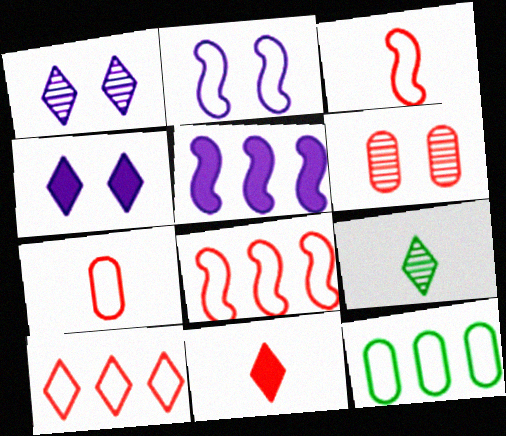[[4, 9, 10], 
[6, 8, 11]]